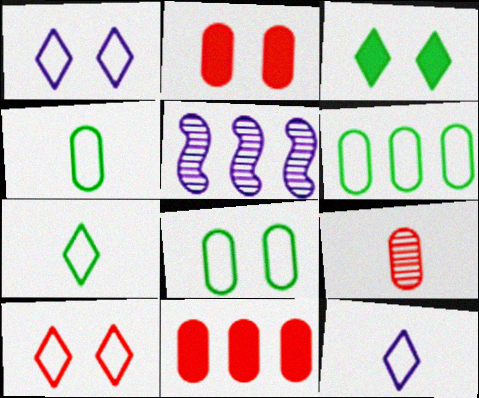[[2, 5, 7], 
[4, 6, 8]]